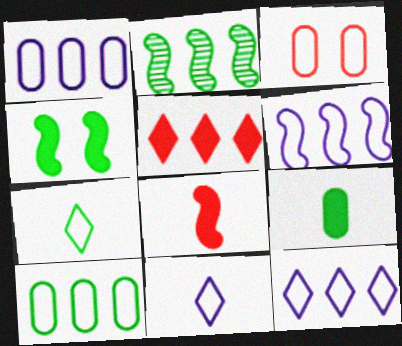[[1, 2, 5], 
[1, 6, 12], 
[3, 6, 7]]